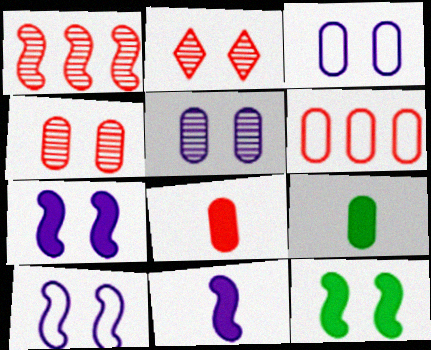[[2, 3, 12], 
[4, 6, 8], 
[5, 6, 9]]